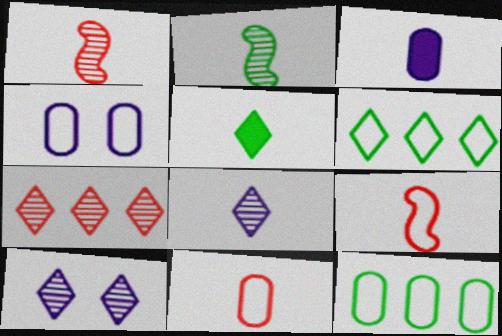[[4, 6, 9], 
[4, 11, 12]]